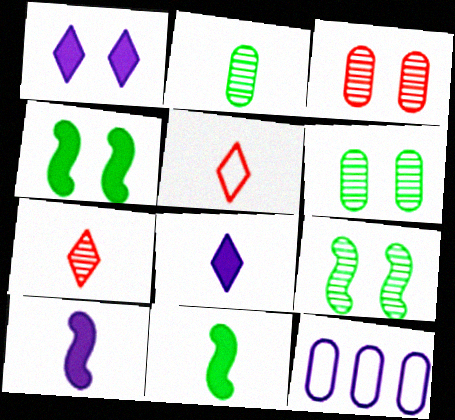[[2, 5, 10], 
[4, 7, 12]]